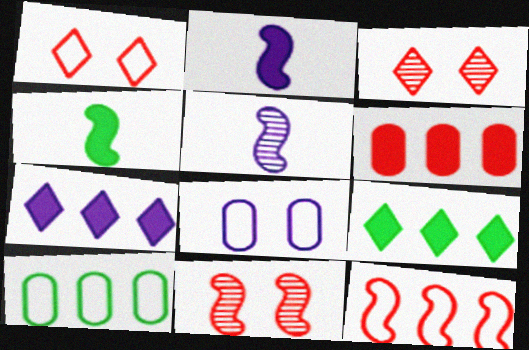[[2, 3, 10], 
[5, 7, 8]]